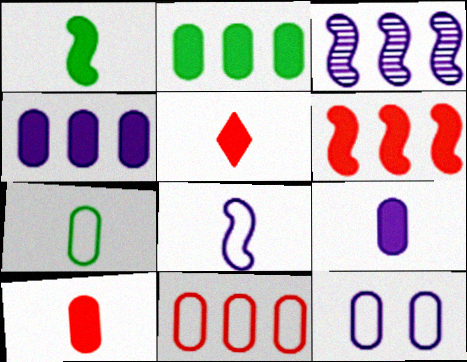[[1, 5, 9], 
[7, 11, 12]]